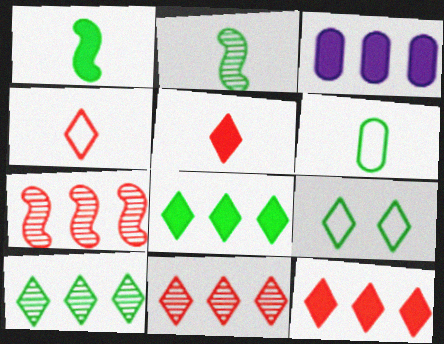[]